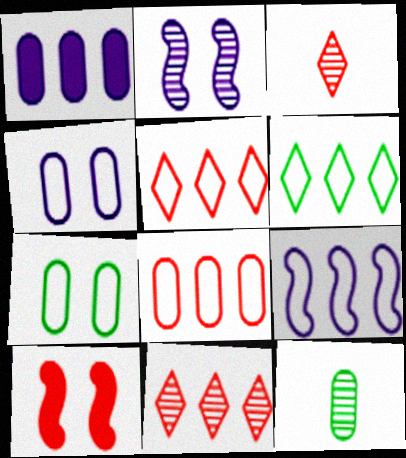[[2, 11, 12], 
[3, 8, 10], 
[6, 8, 9]]